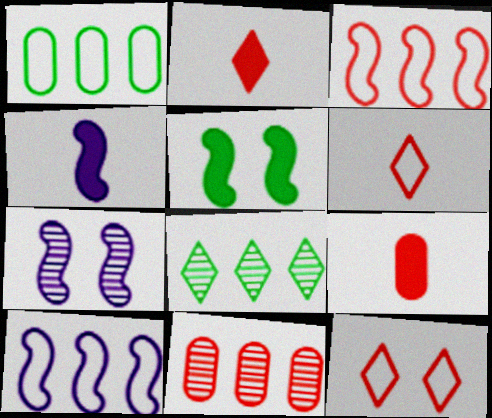[[1, 2, 7], 
[4, 7, 10]]